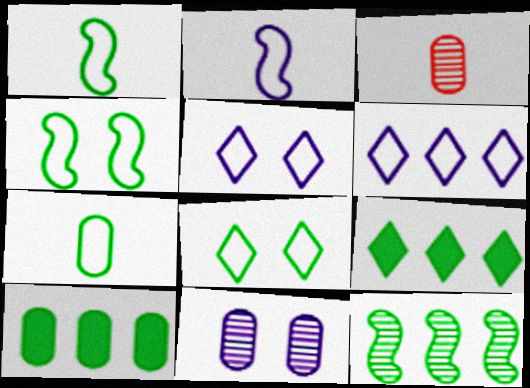[]